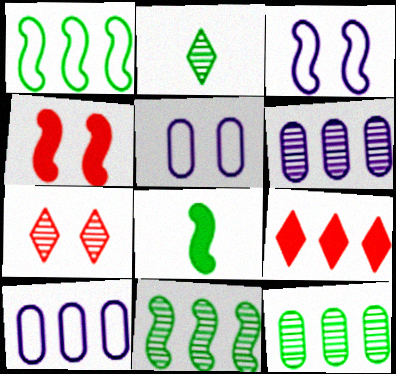[[1, 6, 9], 
[2, 4, 10], 
[7, 8, 10], 
[9, 10, 11]]